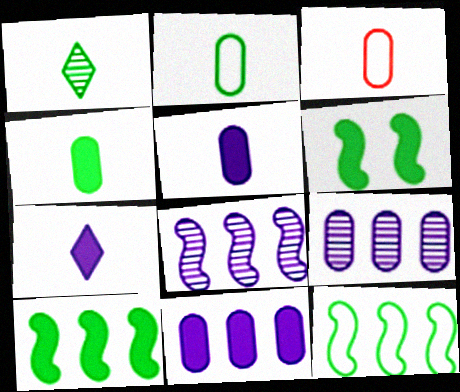[]